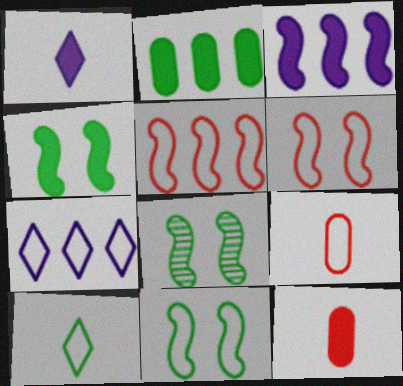[[2, 8, 10], 
[4, 8, 11], 
[7, 8, 12], 
[7, 9, 11]]